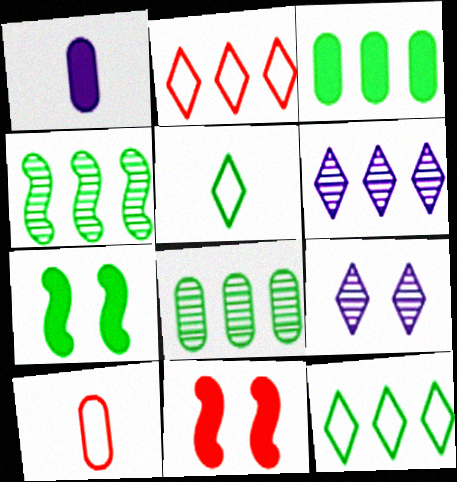[[3, 4, 12], 
[5, 7, 8], 
[6, 7, 10]]